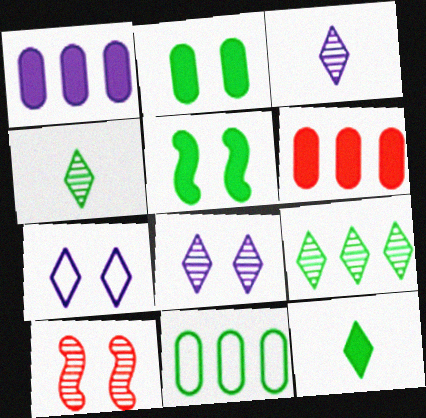[[2, 7, 10], 
[4, 5, 11]]